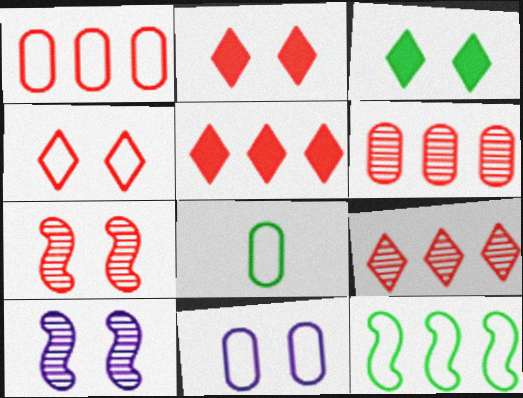[[1, 8, 11], 
[3, 7, 11], 
[5, 8, 10]]